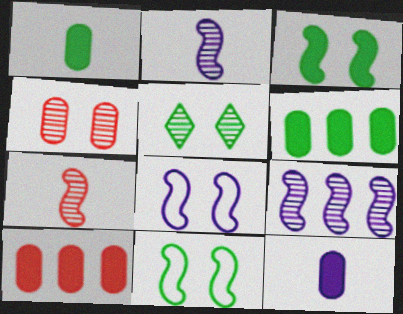[]